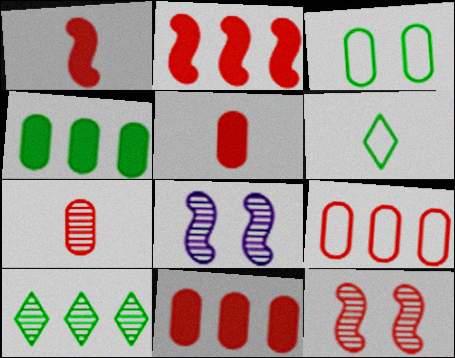[[6, 8, 11], 
[7, 8, 10]]